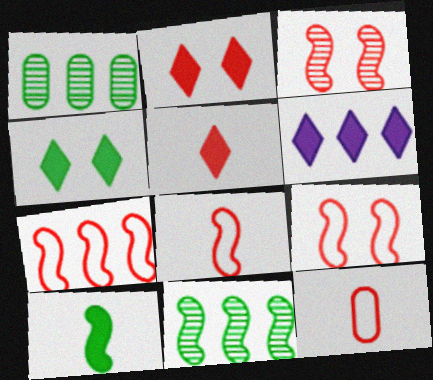[[1, 6, 7], 
[4, 5, 6], 
[7, 8, 9]]